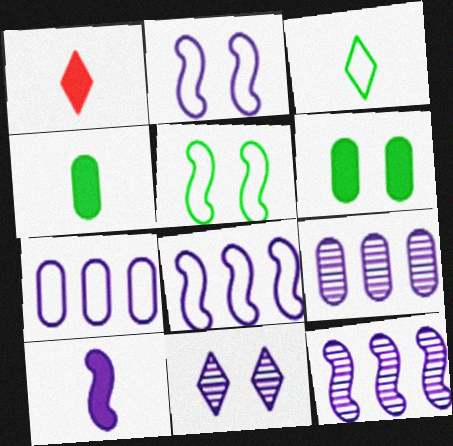[[1, 4, 10], 
[1, 5, 9], 
[2, 10, 12], 
[7, 10, 11]]